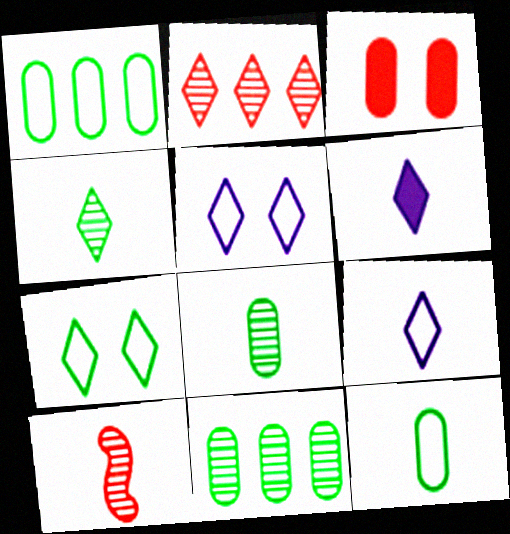[[2, 6, 7], 
[6, 10, 12]]